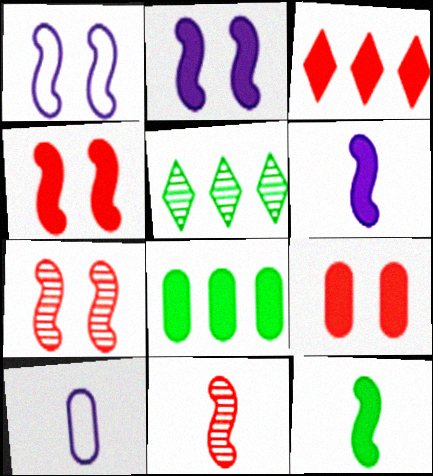[[4, 5, 10]]